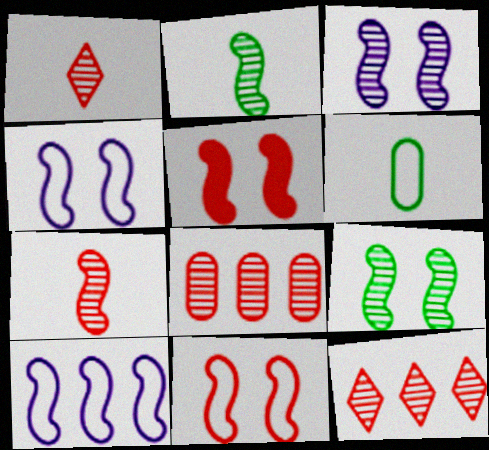[[2, 5, 10], 
[4, 5, 9]]